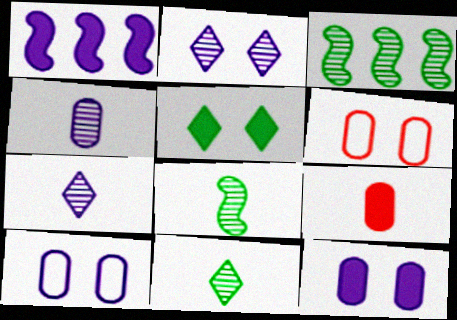[[1, 5, 9], 
[1, 6, 11], 
[1, 7, 10]]